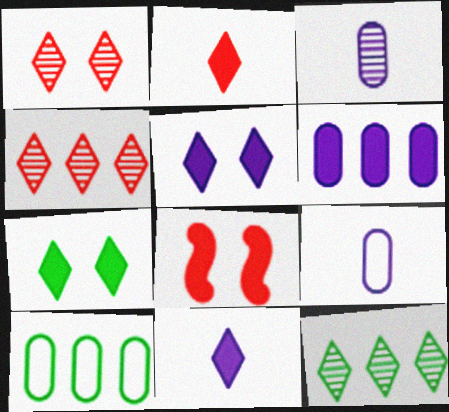[[8, 9, 12]]